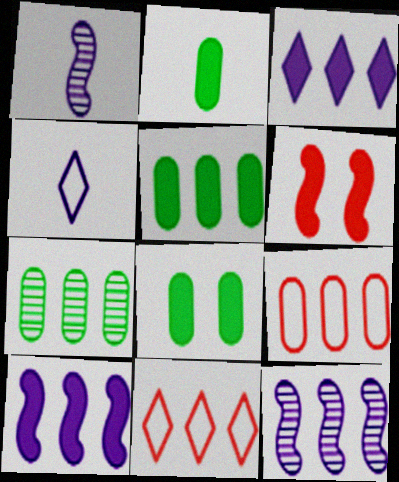[[1, 8, 11], 
[2, 3, 6], 
[2, 5, 8], 
[4, 6, 7], 
[5, 11, 12], 
[7, 10, 11]]